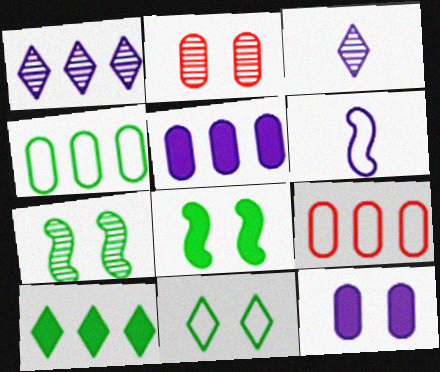[[1, 6, 12], 
[2, 6, 10], 
[3, 8, 9], 
[6, 9, 11]]